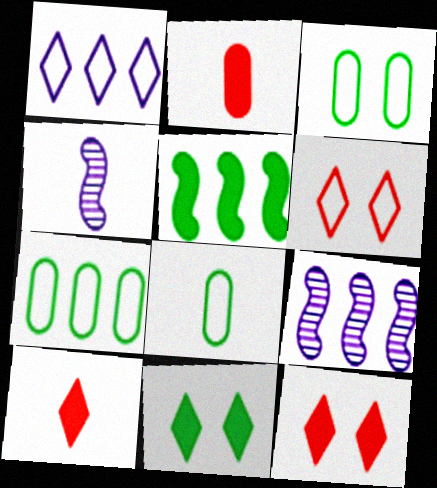[[3, 7, 8], 
[3, 9, 10], 
[4, 7, 12], 
[4, 8, 10], 
[8, 9, 12]]